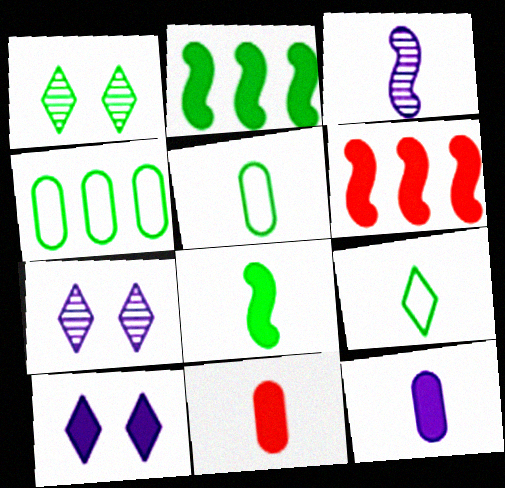[[1, 2, 5], 
[1, 4, 8], 
[2, 10, 11], 
[3, 9, 11], 
[5, 6, 7]]